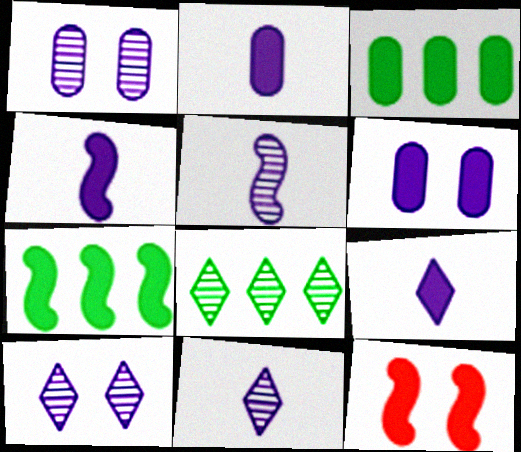[[2, 4, 9], 
[3, 9, 12], 
[4, 7, 12]]